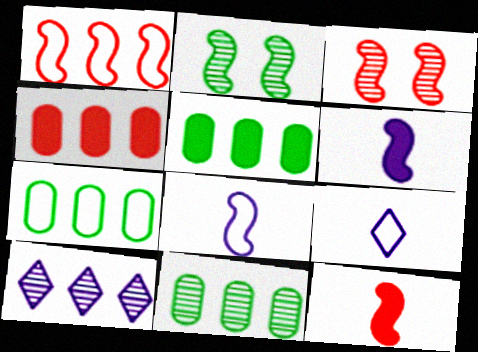[[1, 2, 6], 
[1, 3, 12], 
[1, 5, 10], 
[2, 4, 9], 
[3, 5, 9], 
[5, 7, 11]]